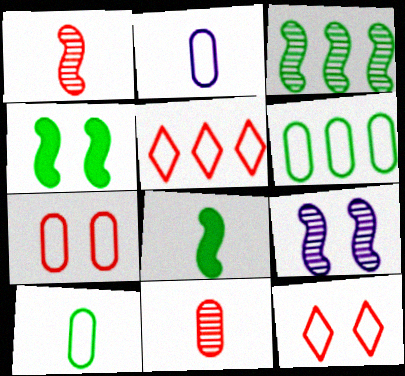[[1, 3, 9], 
[2, 6, 7]]